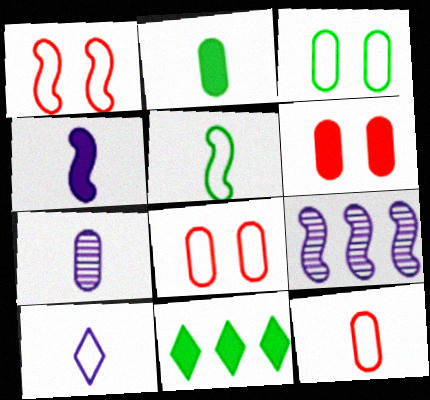[[1, 7, 11], 
[2, 7, 12], 
[4, 6, 11], 
[4, 7, 10], 
[5, 10, 12]]